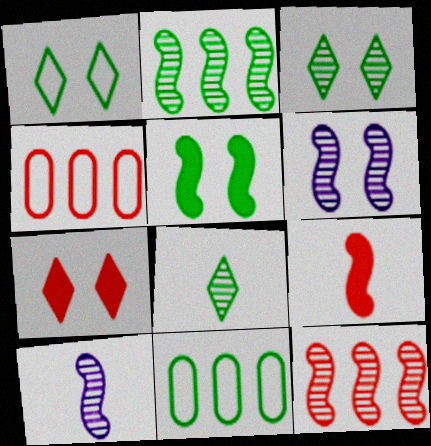[[5, 8, 11], 
[7, 10, 11]]